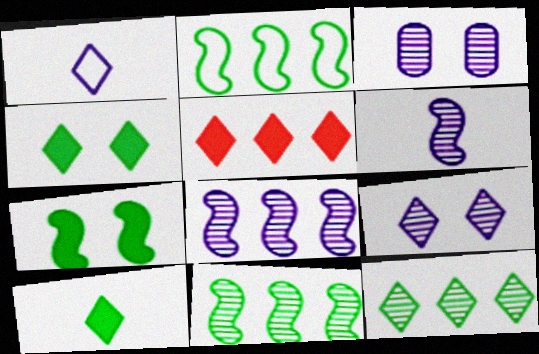[]